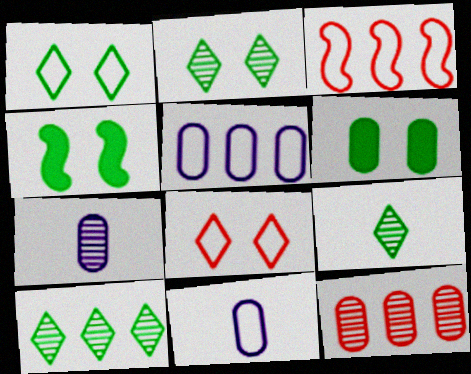[[1, 3, 11], 
[2, 9, 10], 
[6, 11, 12]]